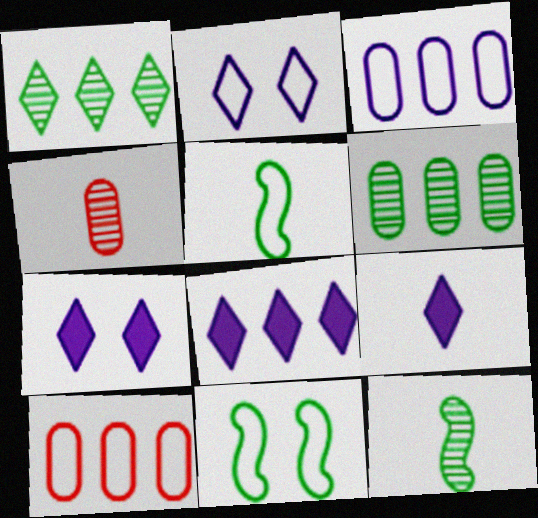[[2, 5, 10], 
[4, 5, 9], 
[4, 8, 11], 
[7, 8, 9], 
[7, 10, 12]]